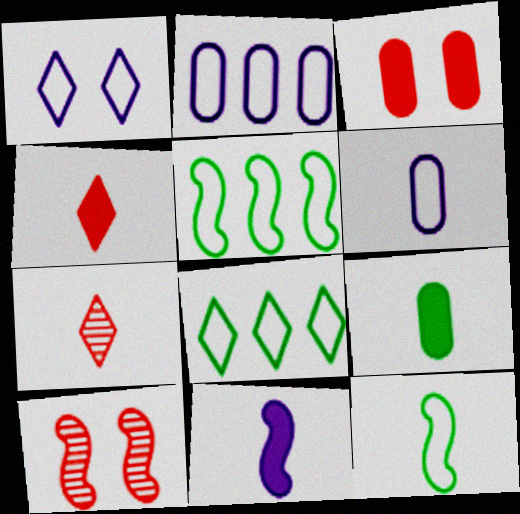[[4, 9, 11], 
[5, 10, 11]]